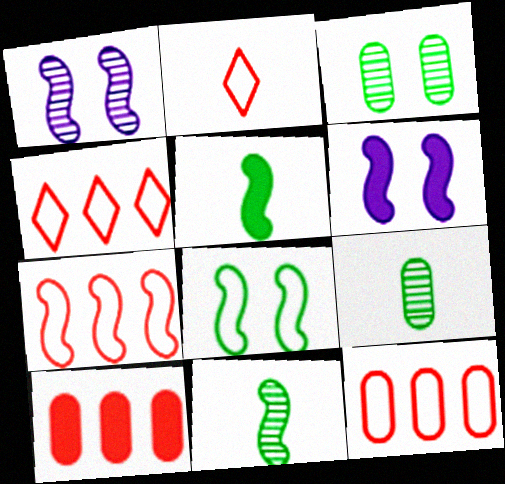[[1, 5, 7], 
[4, 6, 9], 
[4, 7, 12], 
[6, 7, 11]]